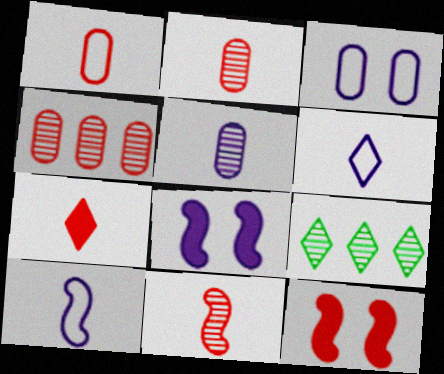[[1, 7, 11], 
[1, 8, 9]]